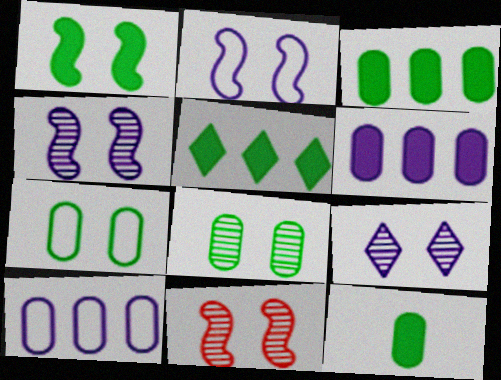[[1, 2, 11], 
[1, 5, 12], 
[8, 9, 11]]